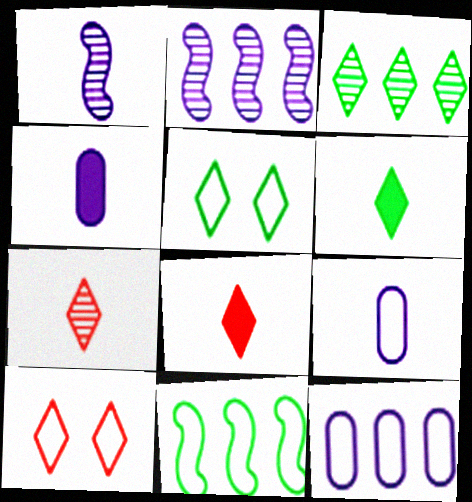[[3, 5, 6], 
[9, 10, 11]]